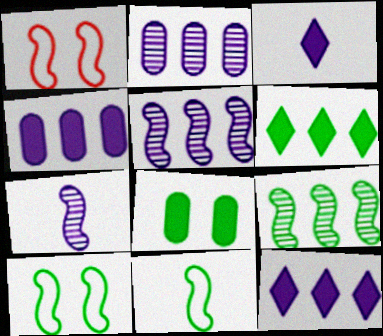[]